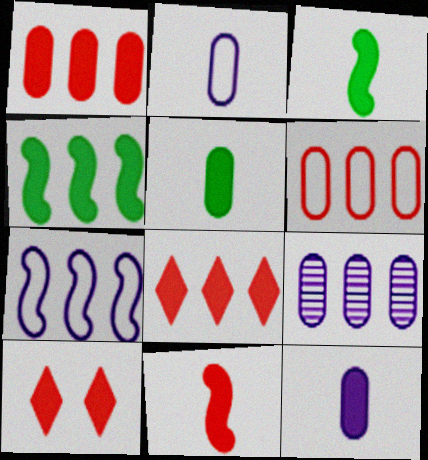[[1, 10, 11], 
[4, 10, 12]]